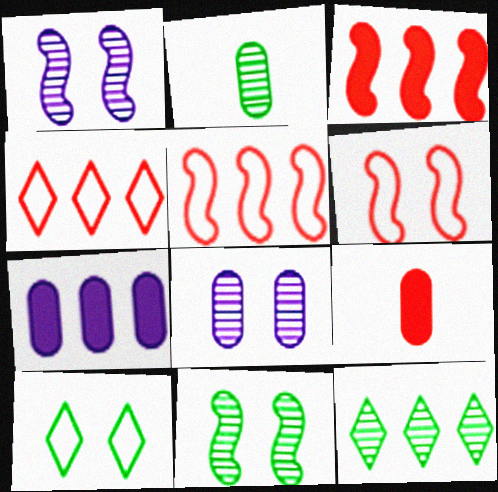[[2, 11, 12], 
[5, 7, 12]]